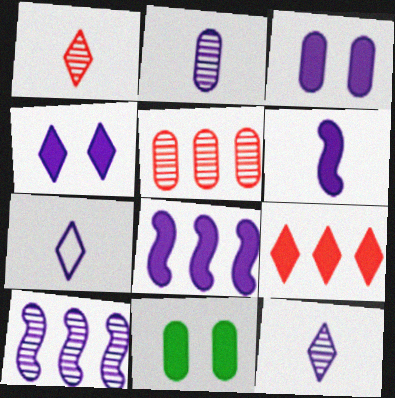[[2, 6, 7], 
[3, 7, 10], 
[6, 9, 11]]